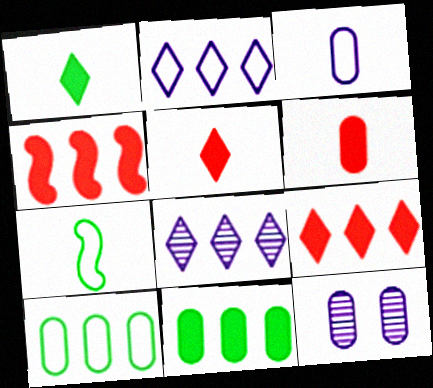[[4, 8, 10], 
[6, 10, 12], 
[7, 9, 12]]